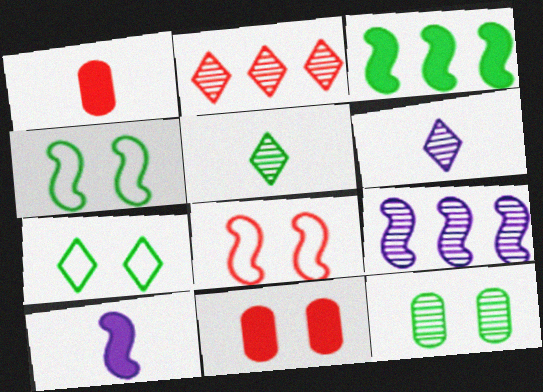[[1, 2, 8], 
[1, 7, 9]]